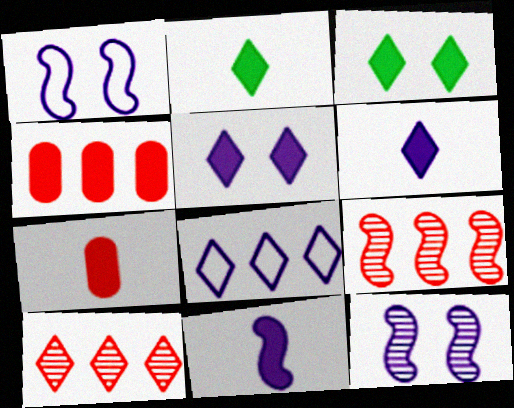[[2, 7, 11], 
[3, 4, 11]]